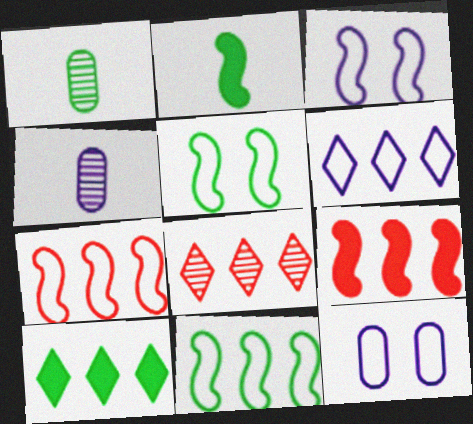[[1, 5, 10], 
[2, 8, 12], 
[6, 8, 10]]